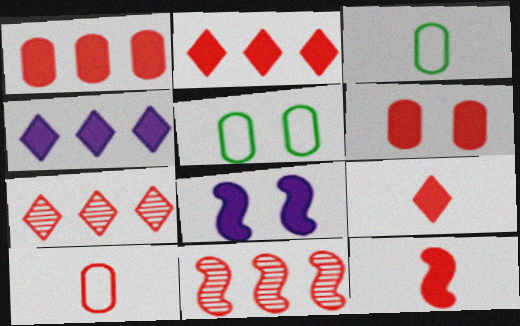[[2, 6, 12], 
[3, 7, 8]]